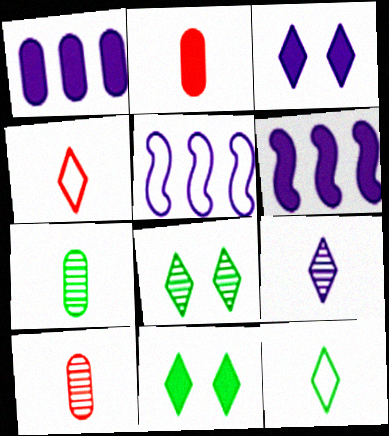[[2, 5, 8], 
[2, 6, 11], 
[5, 10, 11]]